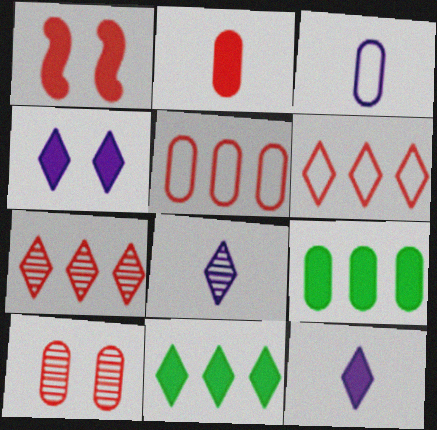[[1, 9, 12], 
[2, 5, 10], 
[3, 9, 10]]